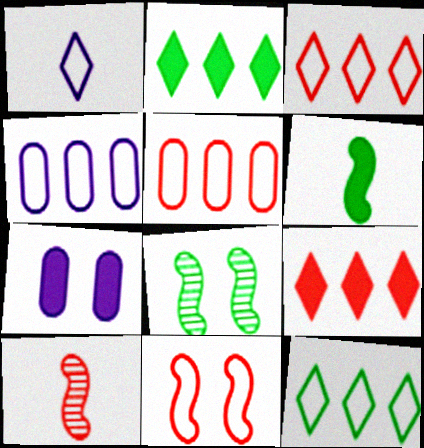[[6, 7, 9], 
[7, 10, 12]]